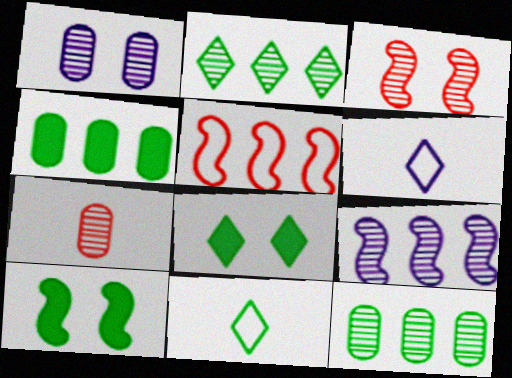[[1, 7, 12], 
[2, 8, 11], 
[3, 4, 6], 
[10, 11, 12]]